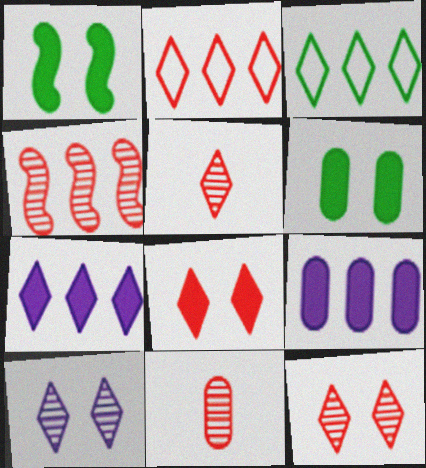[[2, 5, 8], 
[3, 4, 9], 
[4, 11, 12]]